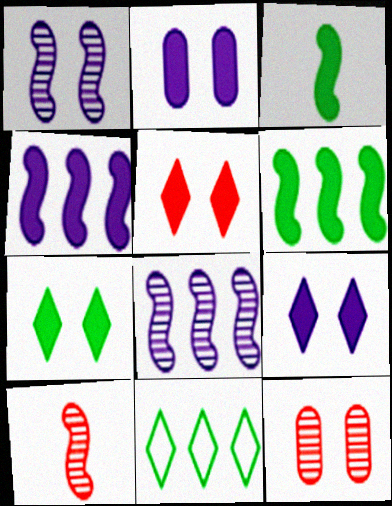[[2, 10, 11], 
[5, 7, 9]]